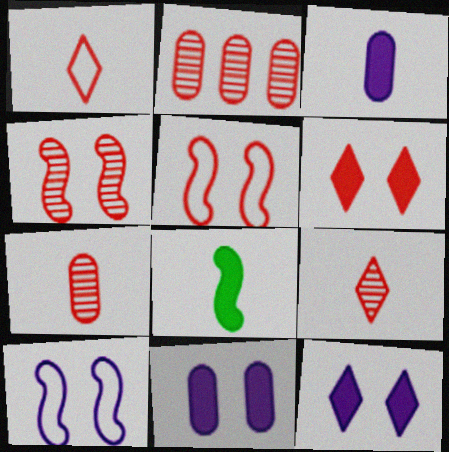[[2, 4, 9]]